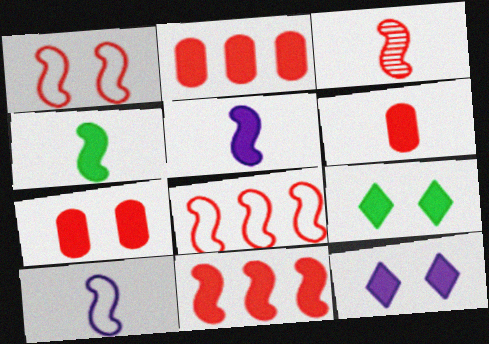[[1, 3, 11], 
[2, 4, 12], 
[2, 5, 9], 
[2, 6, 7], 
[3, 4, 10]]